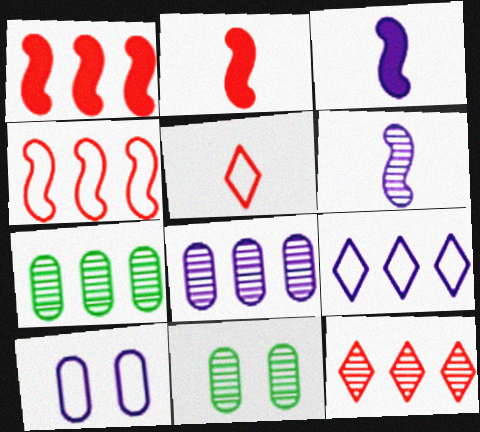[[1, 7, 9], 
[2, 9, 11], 
[6, 11, 12]]